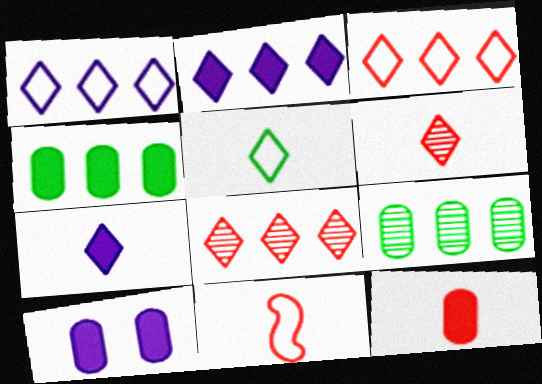[[4, 10, 12], 
[5, 6, 7], 
[6, 11, 12]]